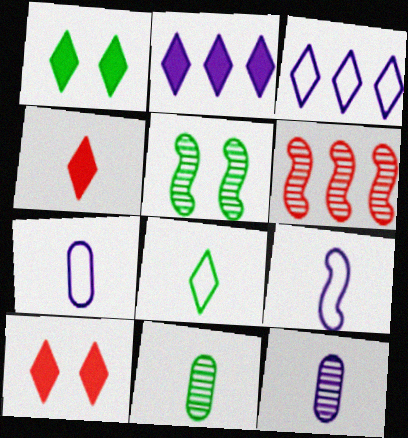[[1, 2, 4], 
[1, 6, 7], 
[4, 9, 11]]